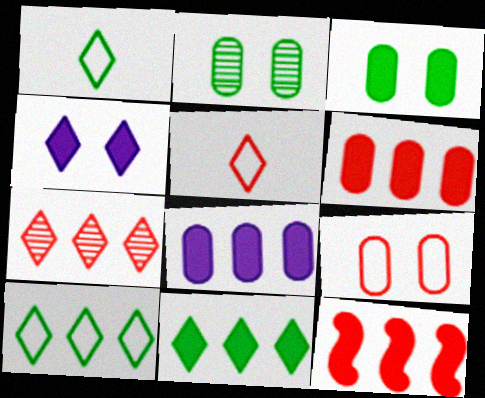[[1, 4, 7], 
[8, 11, 12]]